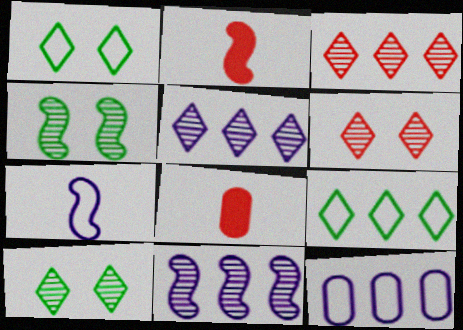[[1, 8, 11], 
[2, 10, 12]]